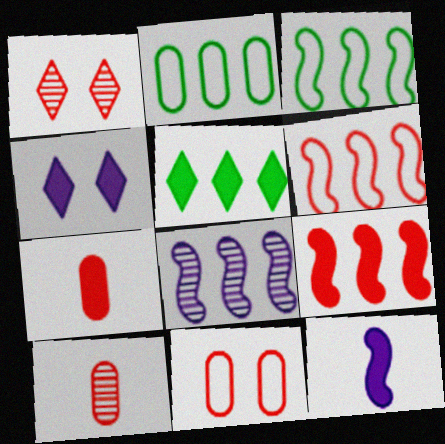[[1, 2, 12], 
[1, 6, 7], 
[3, 4, 10], 
[3, 8, 9]]